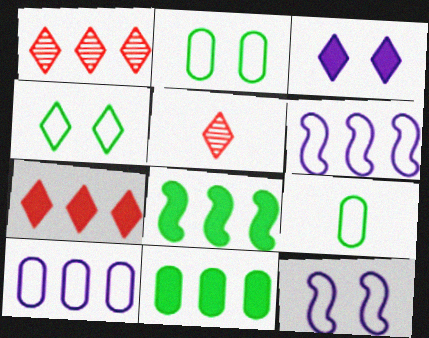[[1, 6, 11], 
[1, 8, 10], 
[5, 11, 12]]